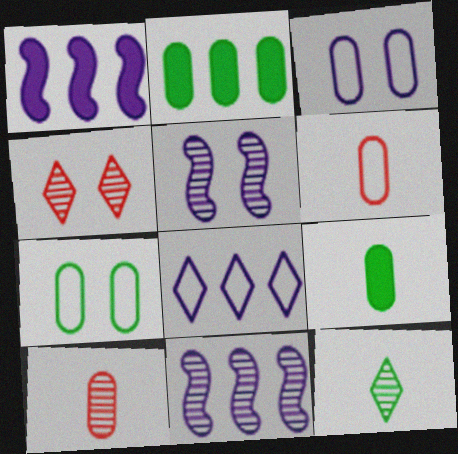[[2, 3, 10]]